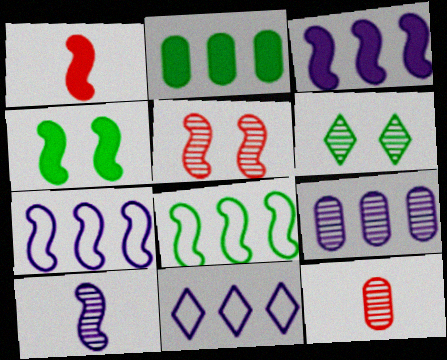[[1, 3, 4], 
[3, 9, 11], 
[4, 11, 12]]